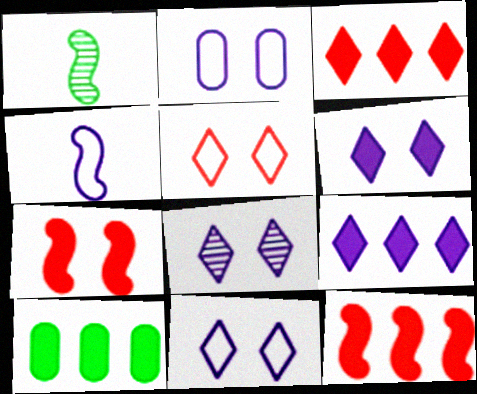[[1, 2, 3], 
[6, 8, 11], 
[9, 10, 12]]